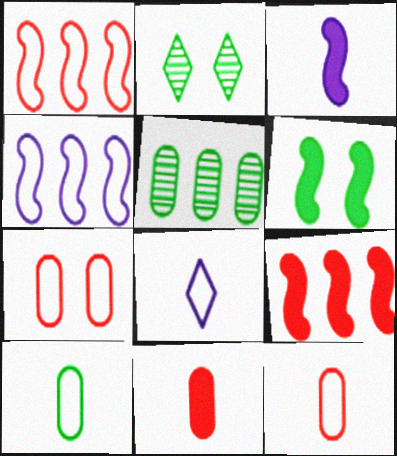[[2, 4, 11], 
[3, 6, 9]]